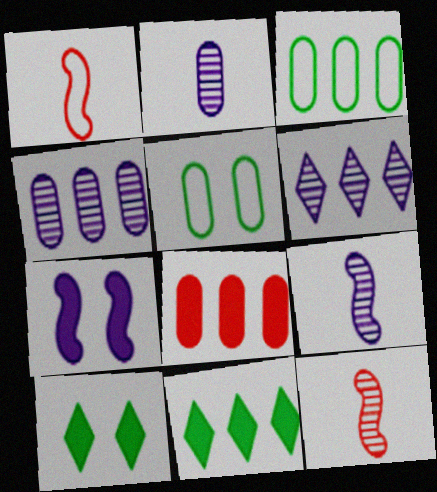[[1, 4, 10], 
[2, 5, 8], 
[3, 4, 8]]